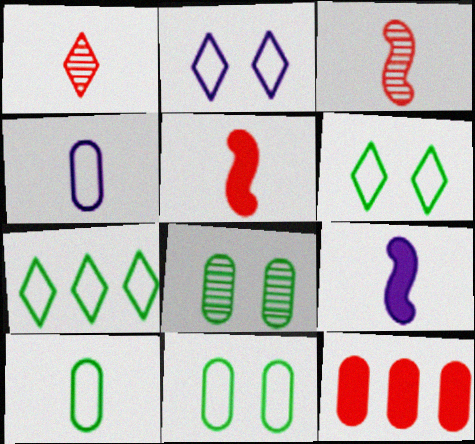[[1, 9, 10], 
[4, 8, 12]]